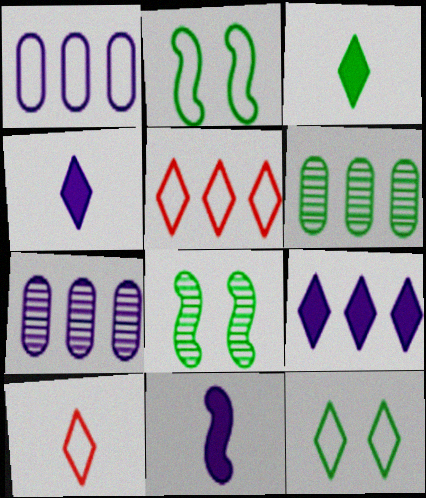[[1, 2, 10], 
[2, 3, 6]]